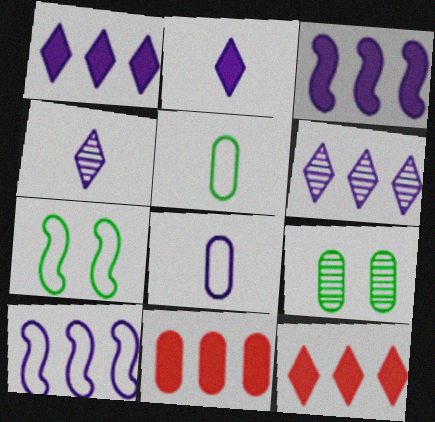[[4, 7, 11], 
[8, 9, 11]]